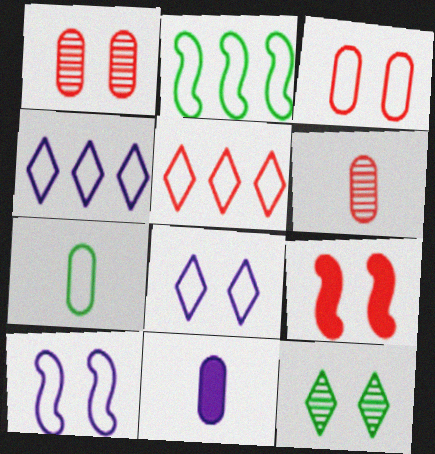[[5, 6, 9], 
[5, 7, 10], 
[6, 7, 11]]